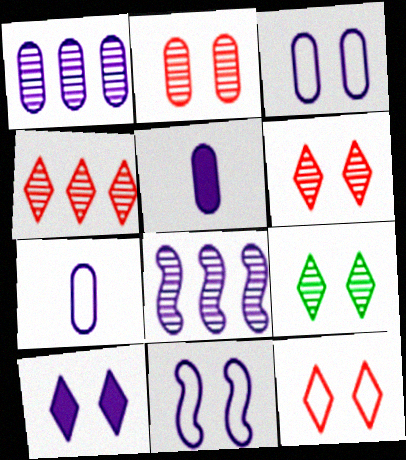[[1, 3, 5], 
[7, 8, 10], 
[9, 10, 12]]